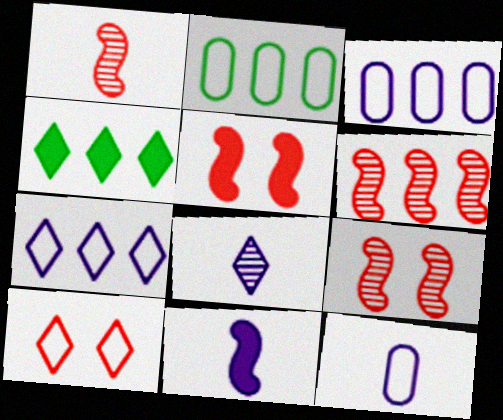[[1, 6, 9], 
[2, 5, 8], 
[3, 4, 6], 
[4, 8, 10], 
[4, 9, 12], 
[8, 11, 12]]